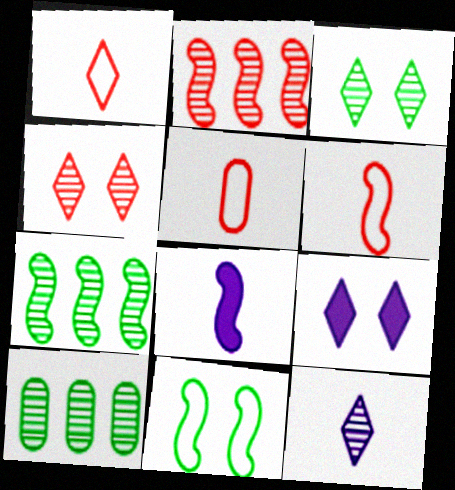[[1, 5, 6], 
[2, 8, 11], 
[5, 7, 9], 
[6, 9, 10]]